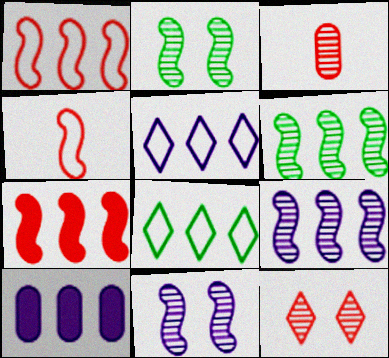[[5, 9, 10]]